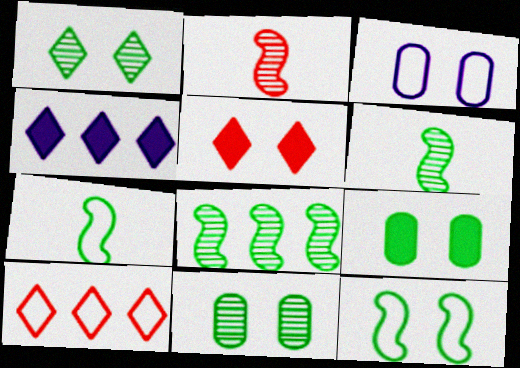[[1, 9, 12], 
[3, 7, 10]]